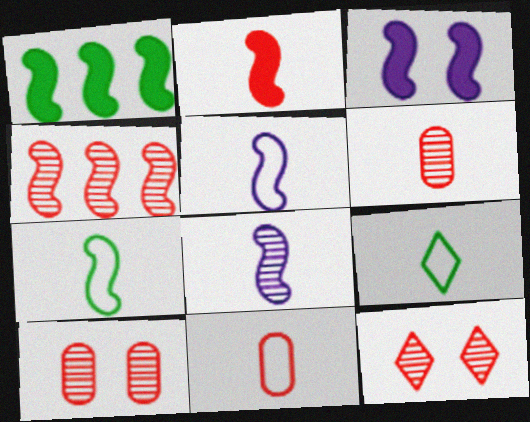[[1, 2, 3], 
[2, 7, 8], 
[3, 4, 7], 
[4, 6, 12], 
[5, 9, 11]]